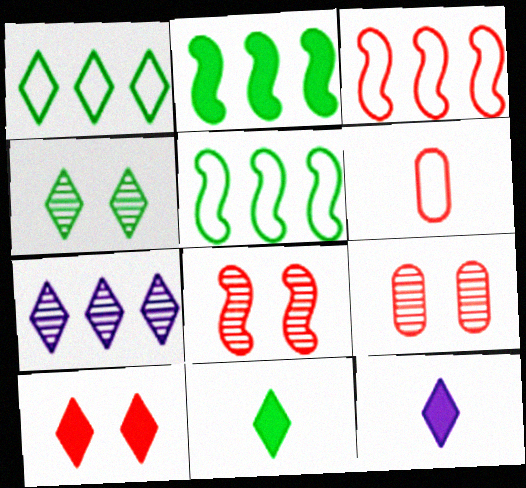[[1, 4, 11], 
[5, 9, 12]]